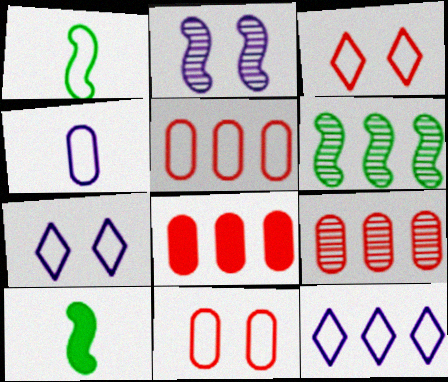[[1, 5, 7], 
[1, 11, 12], 
[5, 8, 9], 
[6, 8, 12], 
[7, 9, 10]]